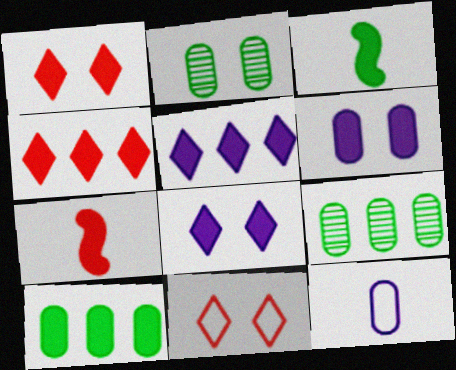[[3, 4, 6], 
[7, 8, 10]]